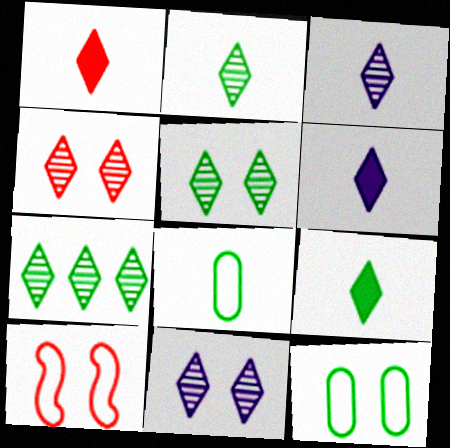[[1, 6, 9], 
[2, 5, 7], 
[3, 4, 7], 
[4, 5, 11]]